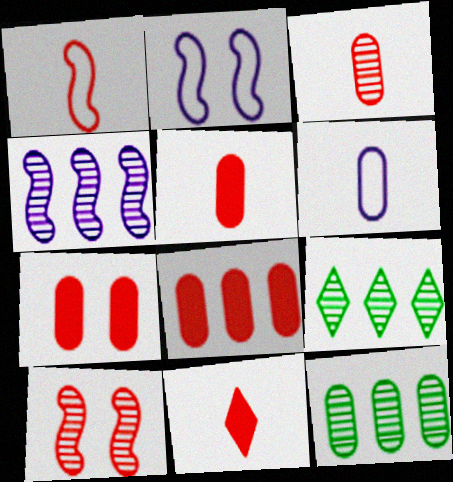[[1, 3, 11], 
[2, 5, 9], 
[2, 11, 12], 
[5, 7, 8], 
[6, 7, 12]]